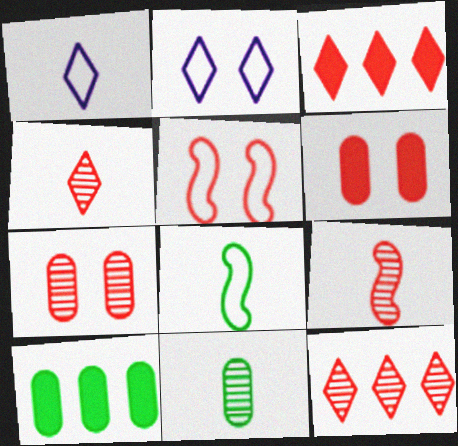[[2, 9, 10], 
[7, 9, 12]]